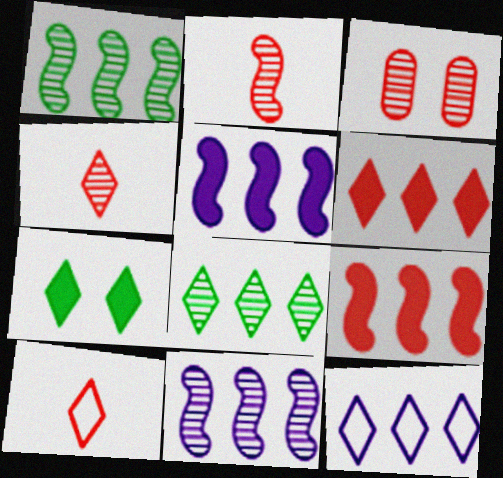[[3, 9, 10], 
[4, 7, 12], 
[6, 8, 12]]